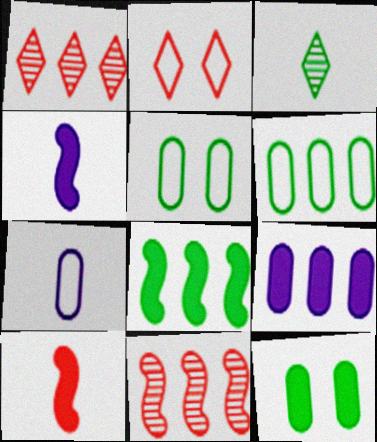[[1, 4, 5], 
[3, 5, 8], 
[3, 7, 10]]